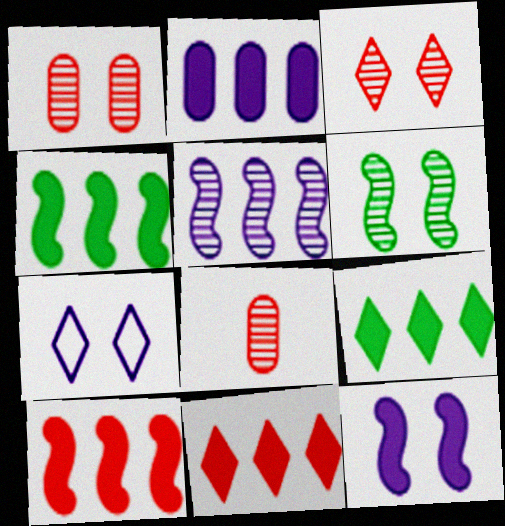[[2, 4, 11], 
[2, 9, 10], 
[4, 7, 8]]